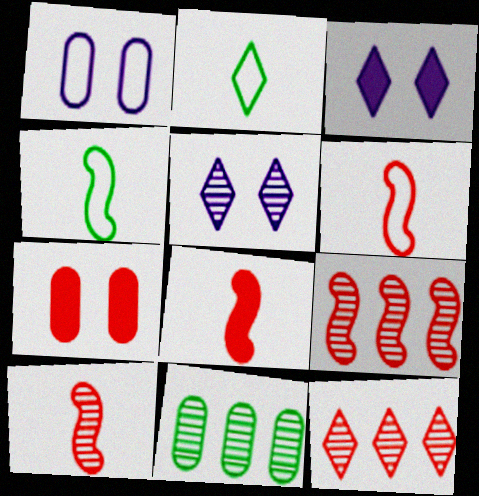[[2, 3, 12], 
[3, 6, 11], 
[5, 10, 11], 
[6, 7, 12], 
[6, 8, 10]]